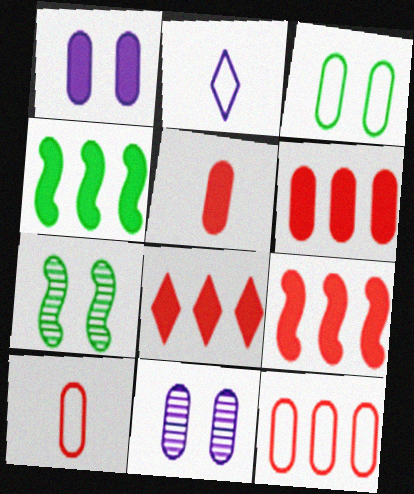[[2, 6, 7], 
[6, 8, 9]]